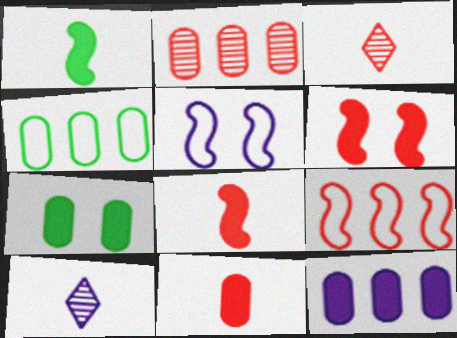[[2, 4, 12], 
[4, 6, 10], 
[5, 10, 12], 
[7, 9, 10], 
[7, 11, 12]]